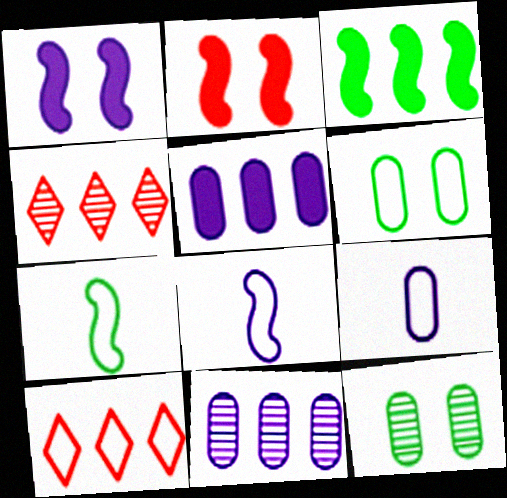[[3, 10, 11], 
[6, 8, 10]]